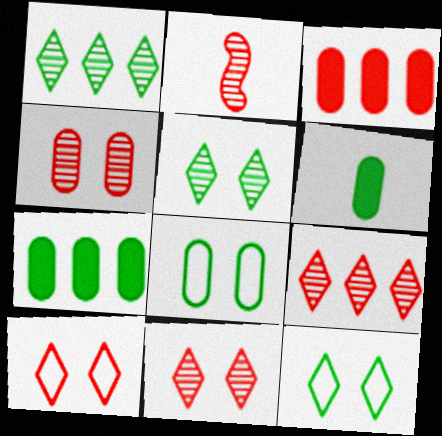[[2, 3, 10], 
[2, 4, 9]]